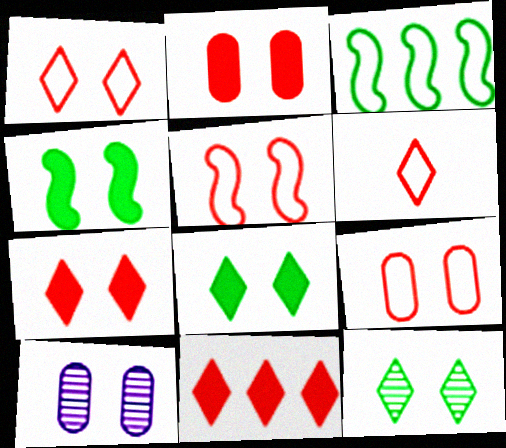[[1, 4, 10], 
[1, 5, 9], 
[5, 8, 10]]